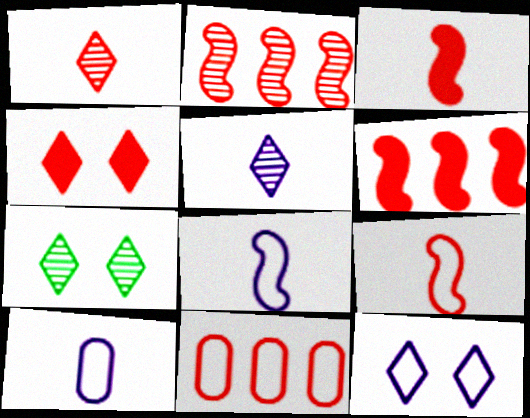[[4, 7, 12], 
[6, 7, 10]]